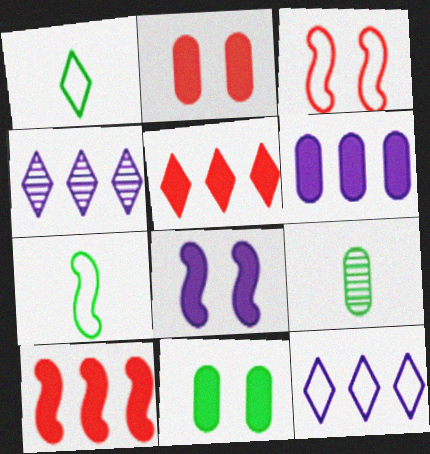[[2, 4, 7]]